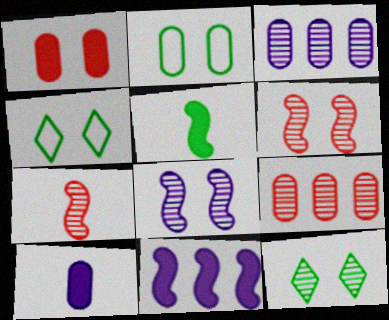[[1, 4, 8], 
[2, 9, 10], 
[3, 7, 12]]